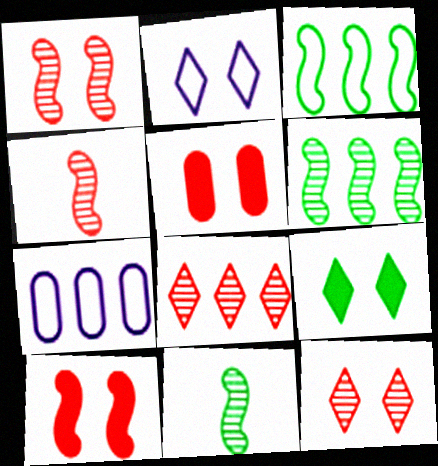[[2, 9, 12], 
[4, 7, 9]]